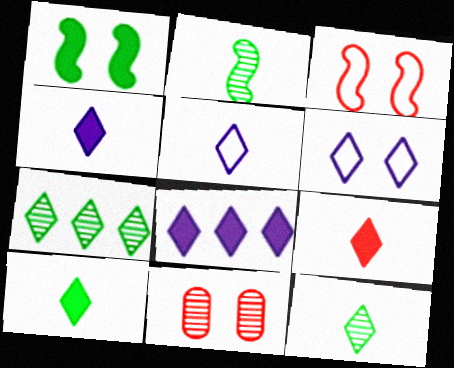[[1, 6, 11], 
[4, 9, 10], 
[5, 9, 12], 
[6, 7, 9]]